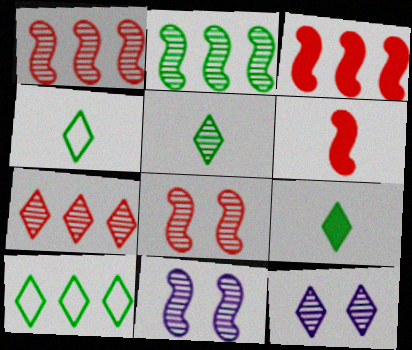[[4, 5, 9], 
[5, 7, 12]]